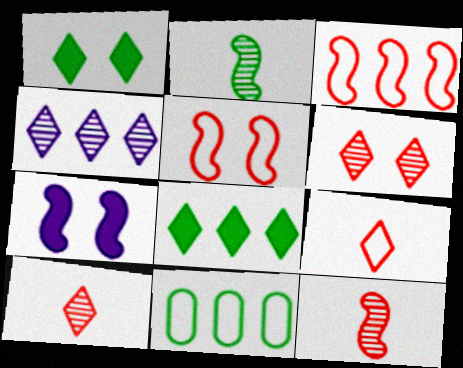[[1, 2, 11], 
[1, 4, 9], 
[2, 3, 7], 
[7, 10, 11]]